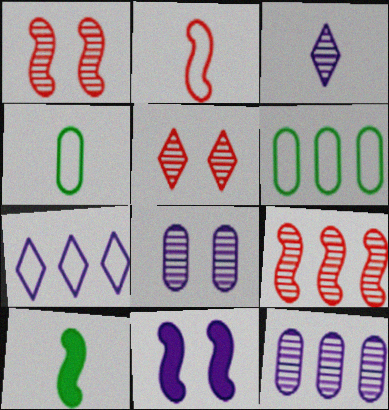[]